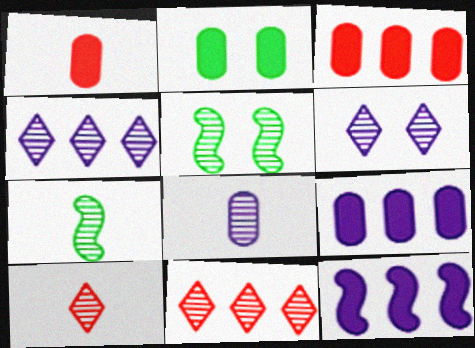[[1, 2, 9], 
[5, 8, 11], 
[7, 8, 10]]